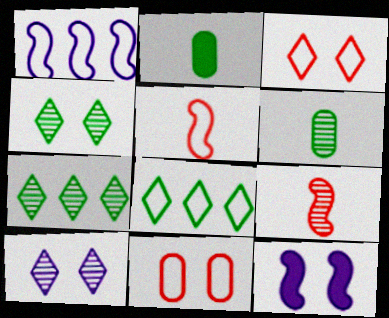[[4, 11, 12]]